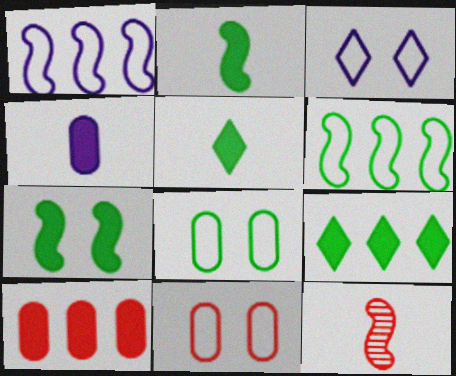[[1, 7, 12]]